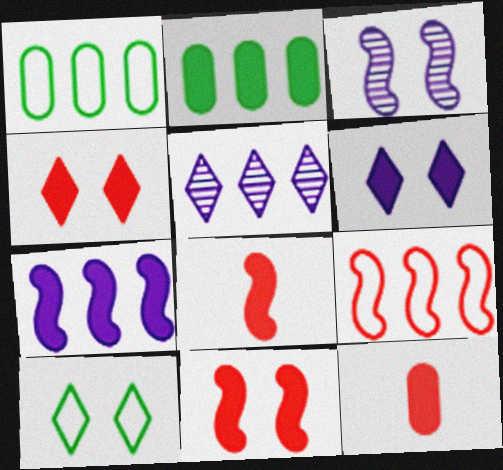[[2, 5, 9], 
[2, 6, 8]]